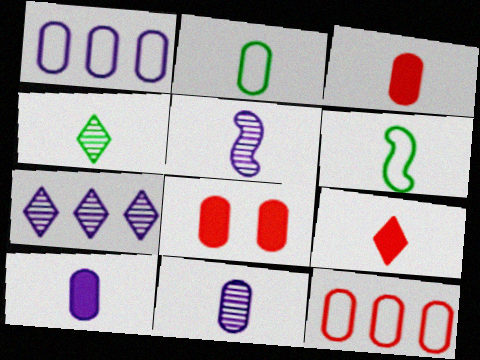[[2, 3, 11], 
[2, 5, 9], 
[6, 7, 8], 
[6, 9, 11]]